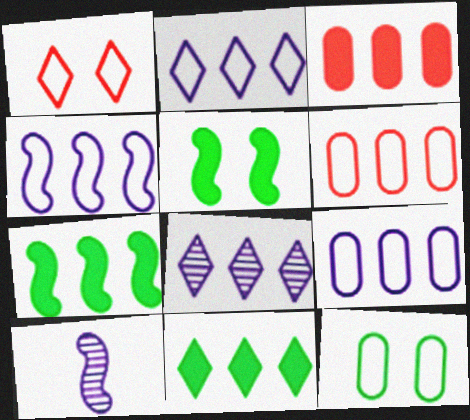[[2, 4, 9], 
[6, 7, 8]]